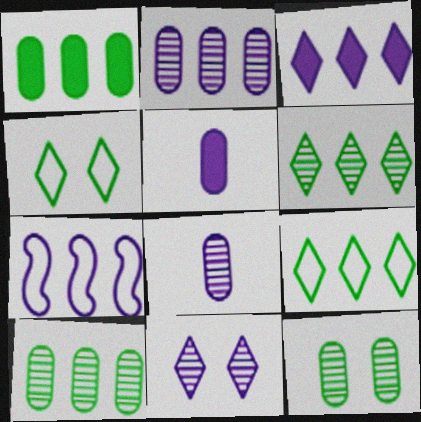[[2, 3, 7], 
[5, 7, 11]]